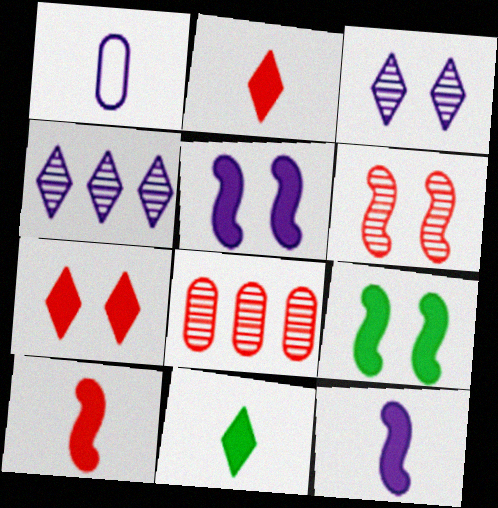[[1, 4, 5]]